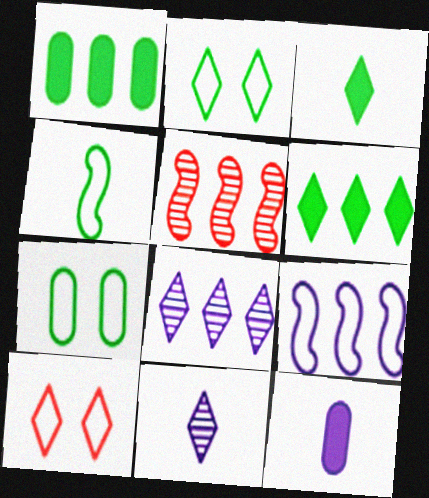[[2, 5, 12], 
[3, 8, 10], 
[6, 10, 11]]